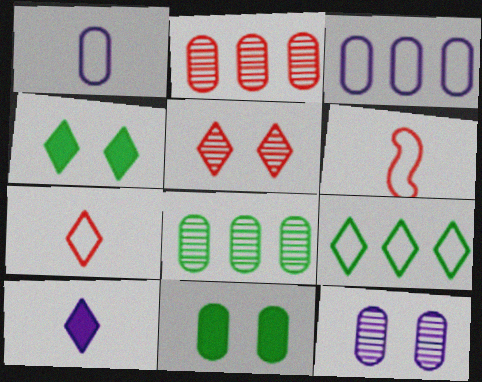[[1, 2, 11], 
[5, 9, 10]]